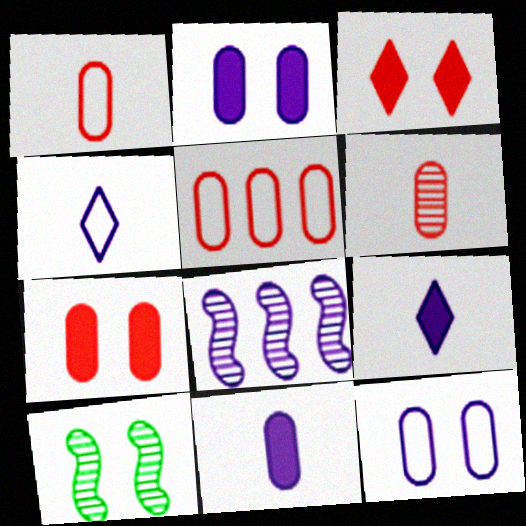[[2, 4, 8], 
[3, 10, 12], 
[5, 6, 7], 
[5, 9, 10], 
[8, 9, 12]]